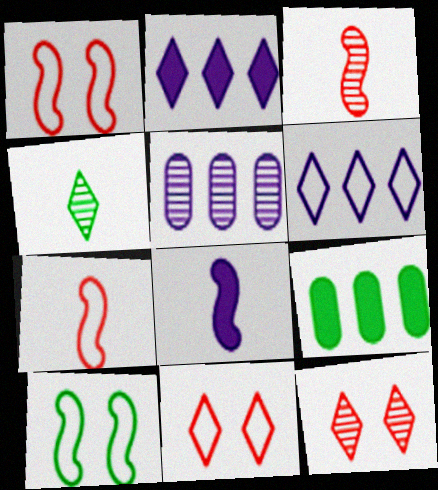[[2, 4, 11], 
[4, 9, 10]]